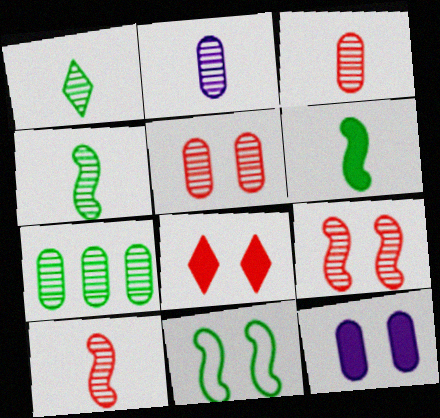[[1, 2, 10], 
[2, 5, 7]]